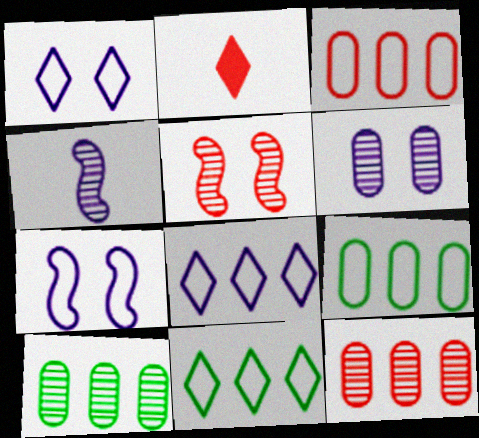[[2, 3, 5], 
[2, 7, 10]]